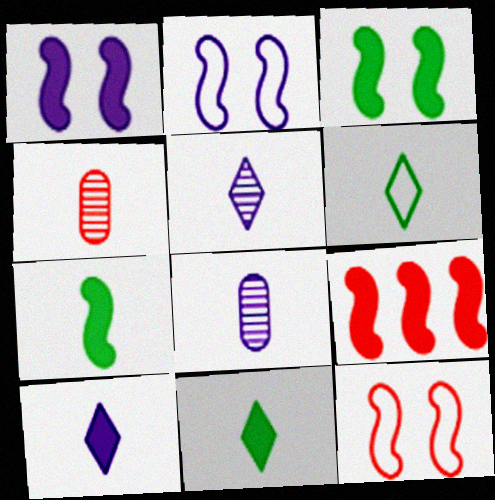[[1, 7, 9]]